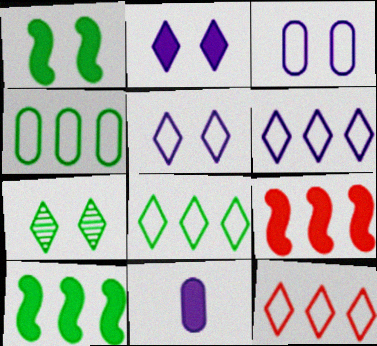[[6, 8, 12]]